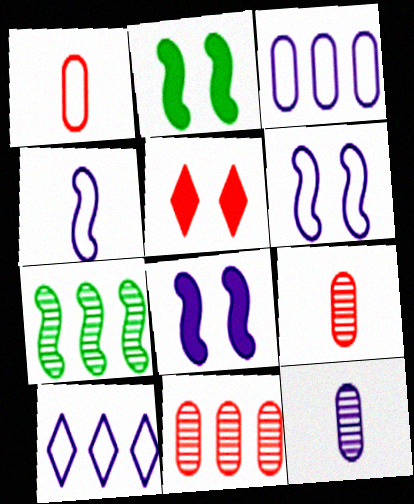[[2, 9, 10], 
[8, 10, 12]]